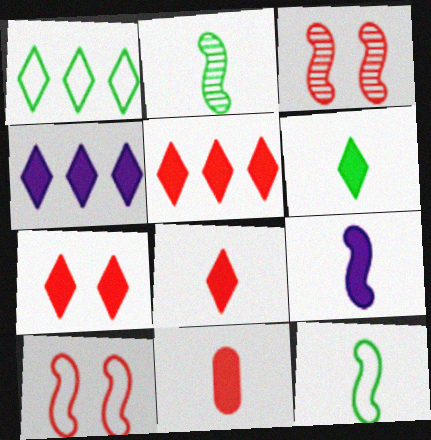[[4, 6, 7], 
[5, 7, 8], 
[6, 9, 11]]